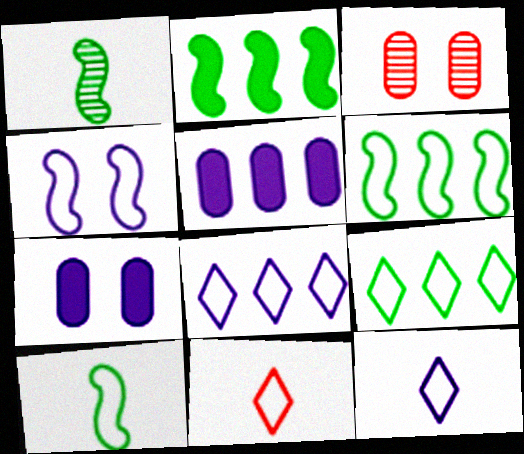[[2, 3, 12]]